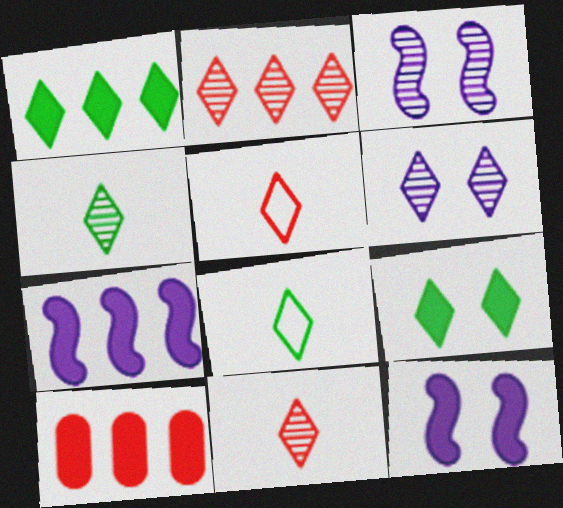[[1, 5, 6], 
[1, 7, 10], 
[2, 4, 6], 
[3, 8, 10]]